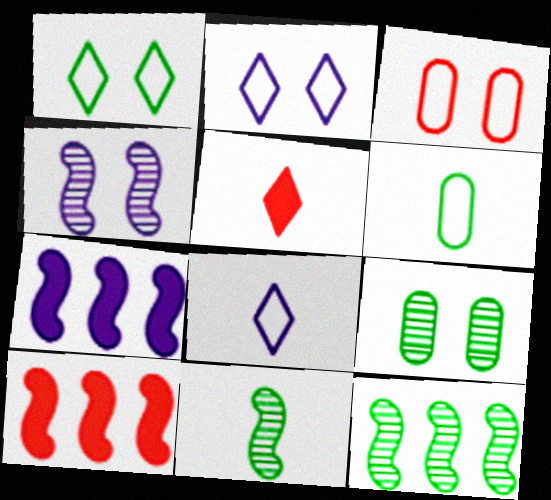[[8, 9, 10]]